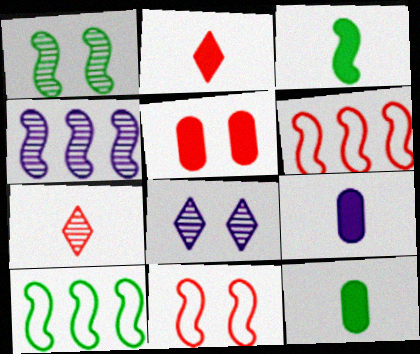[[1, 3, 10], 
[2, 3, 9], 
[3, 4, 11], 
[5, 6, 7], 
[6, 8, 12]]